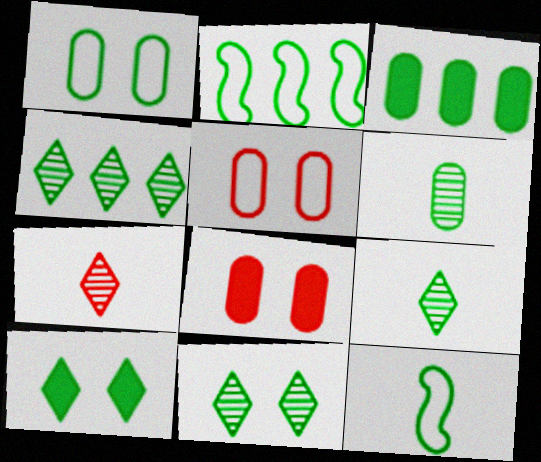[[1, 3, 6], 
[2, 3, 4], 
[2, 6, 10], 
[3, 11, 12], 
[4, 9, 11]]